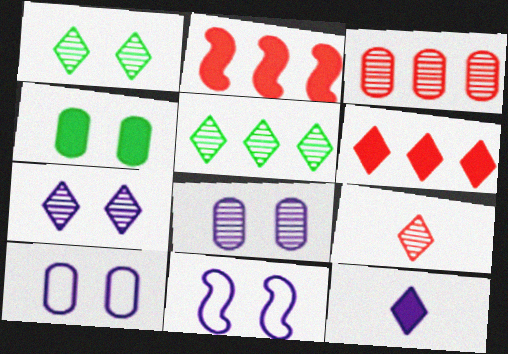[[2, 4, 12], 
[5, 7, 9]]